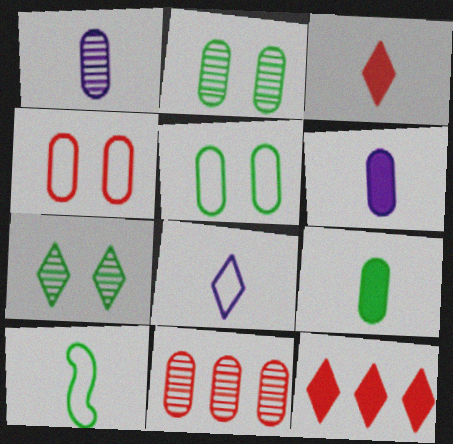[[1, 2, 11], 
[1, 3, 10], 
[5, 6, 11], 
[7, 8, 12]]